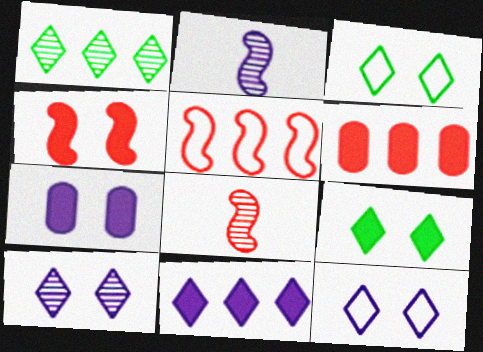[[2, 3, 6], 
[4, 5, 8], 
[4, 7, 9]]